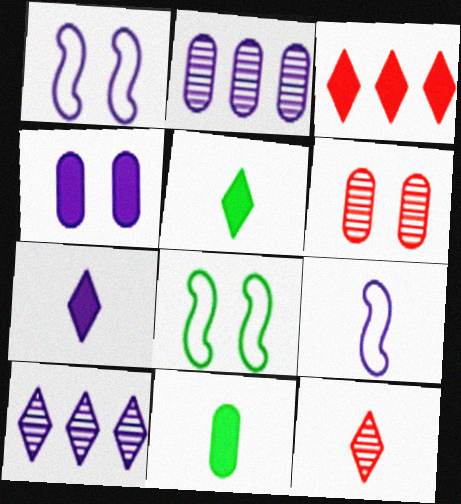[[1, 2, 7], 
[4, 9, 10], 
[9, 11, 12]]